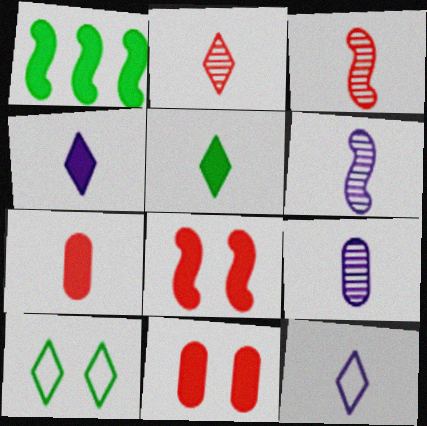[[1, 4, 11], 
[2, 5, 12]]